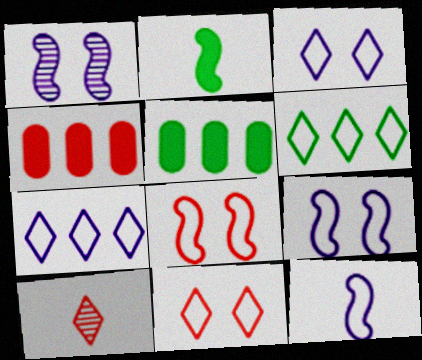[[4, 8, 10], 
[5, 9, 10]]